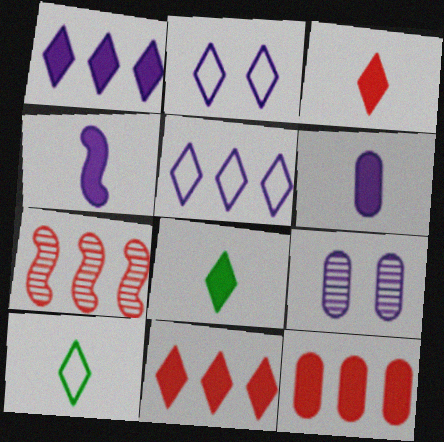[[4, 5, 9]]